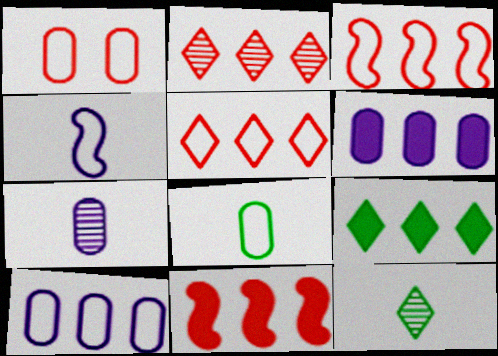[[1, 8, 10], 
[6, 9, 11]]